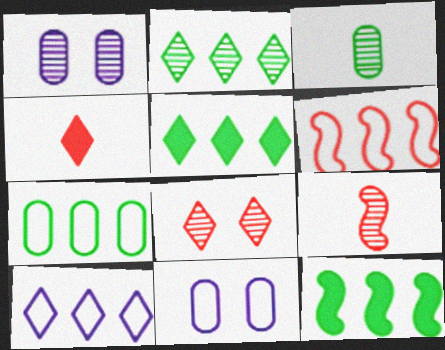[[1, 2, 9], 
[2, 7, 12], 
[5, 9, 11], 
[6, 7, 10]]